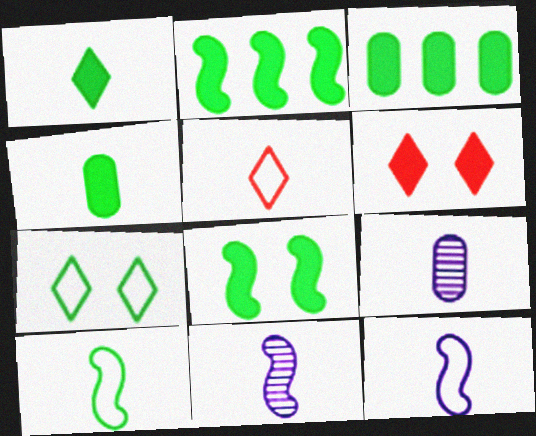[[1, 3, 8], 
[4, 5, 11]]